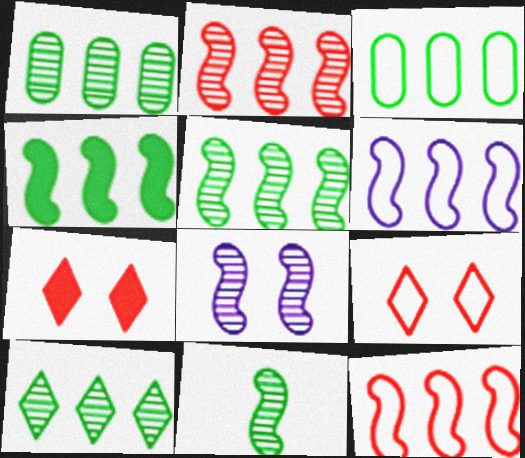[[1, 5, 10], 
[2, 4, 6], 
[2, 8, 11], 
[3, 4, 10]]